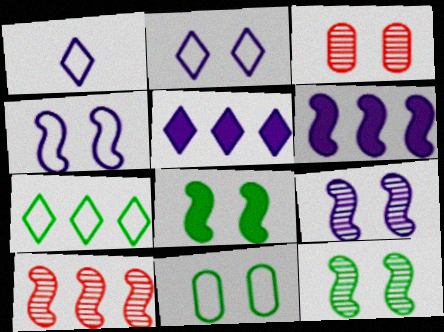[[2, 3, 8]]